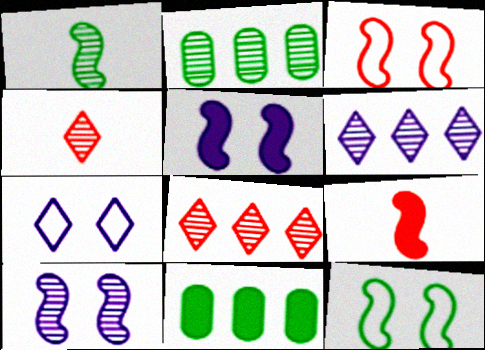[[2, 4, 10], 
[2, 7, 9]]